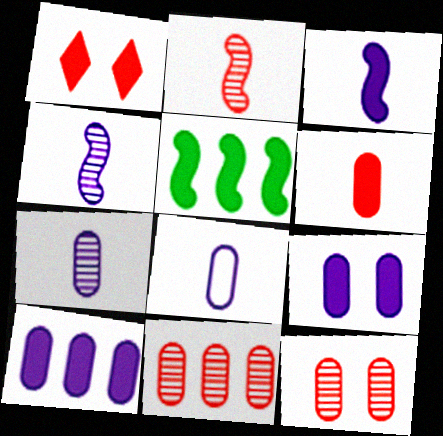[]